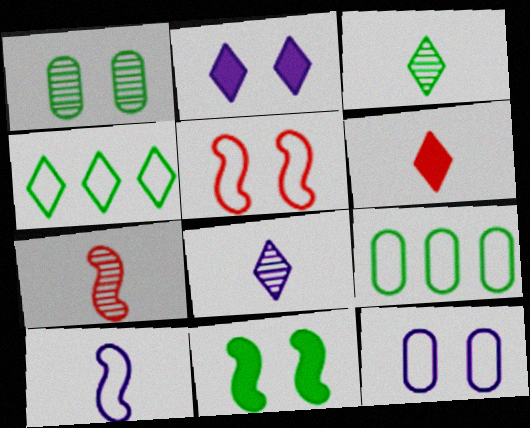[[1, 2, 5], 
[2, 7, 9], 
[3, 9, 11]]